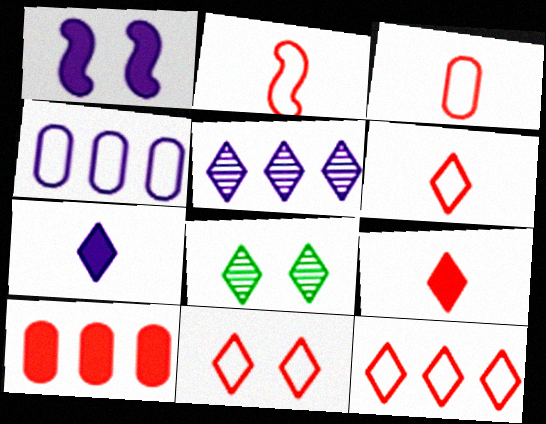[[2, 3, 6], 
[6, 11, 12], 
[7, 8, 12]]